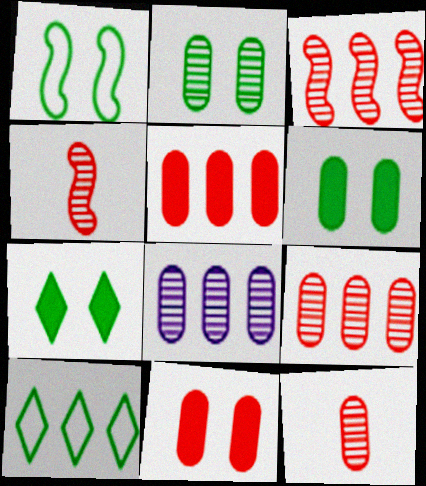[[1, 2, 7], 
[2, 8, 12]]